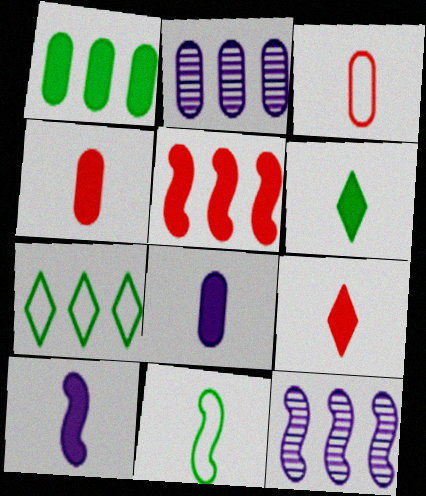[[2, 5, 7], 
[4, 6, 10]]